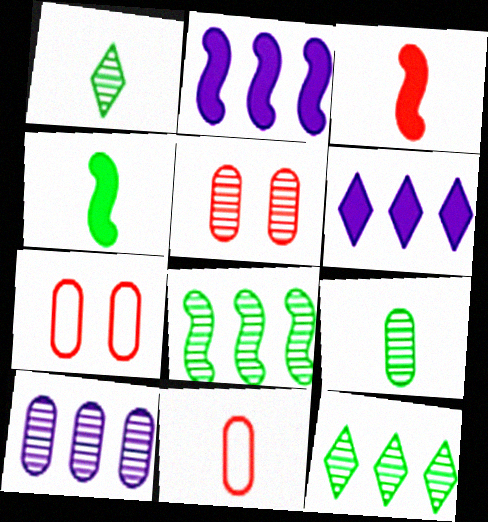[[1, 2, 7], 
[5, 9, 10]]